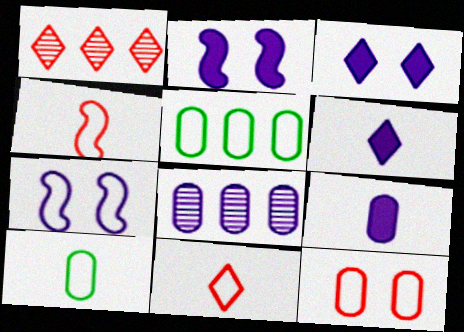[[1, 2, 10], 
[5, 7, 11], 
[6, 7, 8]]